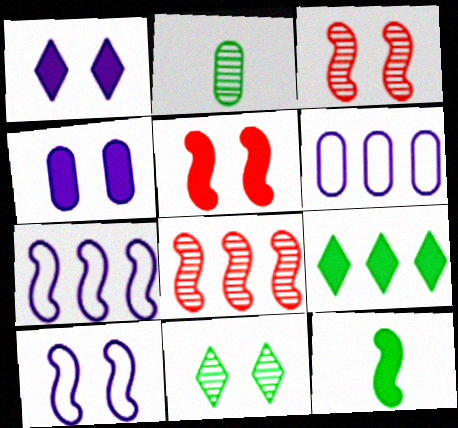[[3, 7, 12], 
[6, 8, 9], 
[8, 10, 12]]